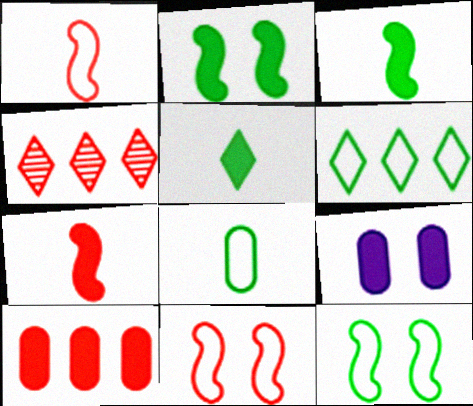[[6, 8, 12]]